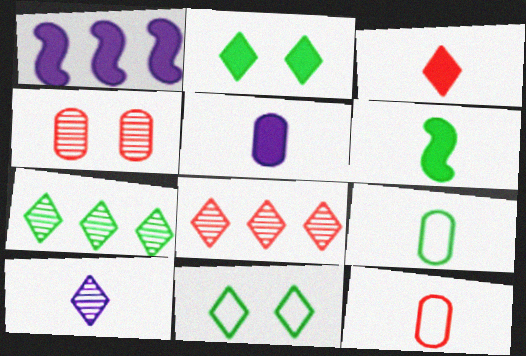[[3, 5, 6], 
[6, 10, 12]]